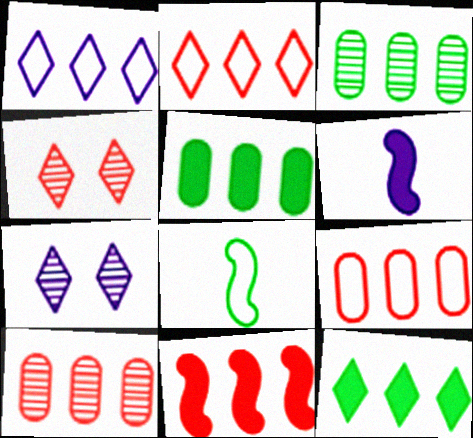[[1, 3, 11], 
[2, 10, 11]]